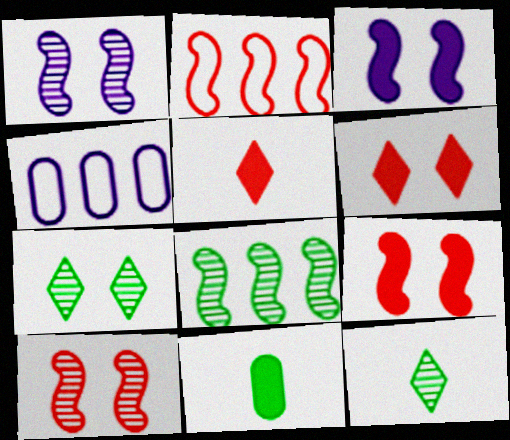[[4, 9, 12]]